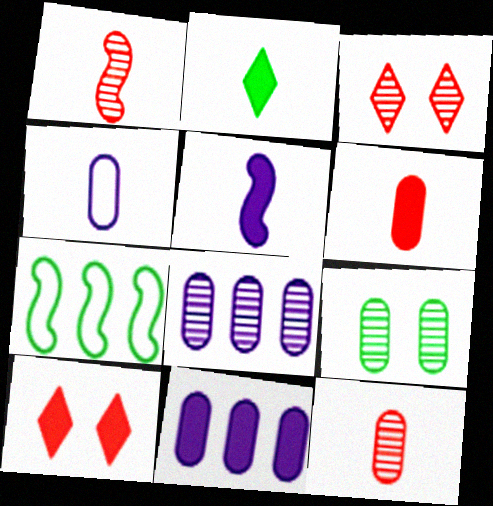[[1, 2, 4], 
[2, 5, 6], 
[2, 7, 9], 
[8, 9, 12]]